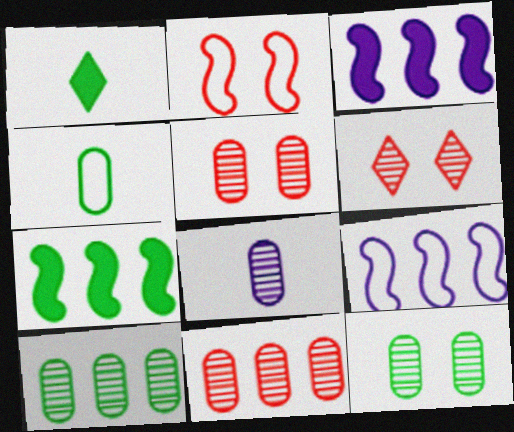[[1, 5, 9], 
[3, 4, 6], 
[5, 8, 10], 
[8, 11, 12]]